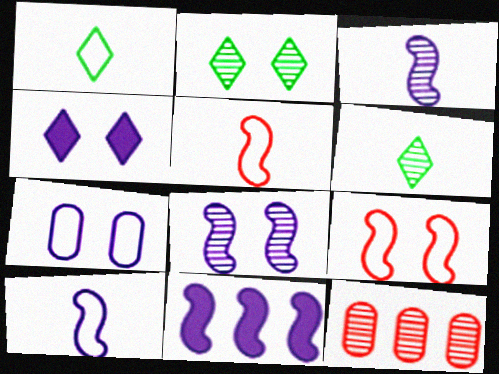[[2, 3, 12], 
[4, 7, 8], 
[6, 8, 12], 
[8, 10, 11]]